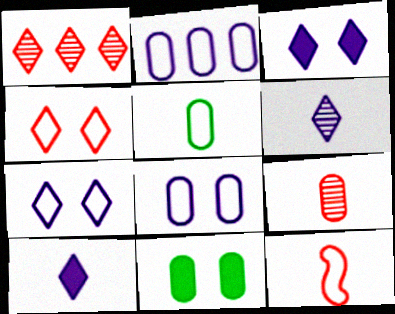[[2, 9, 11]]